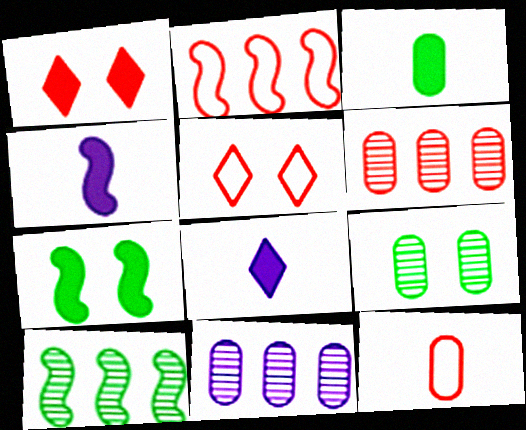[[2, 5, 12], 
[2, 8, 9]]